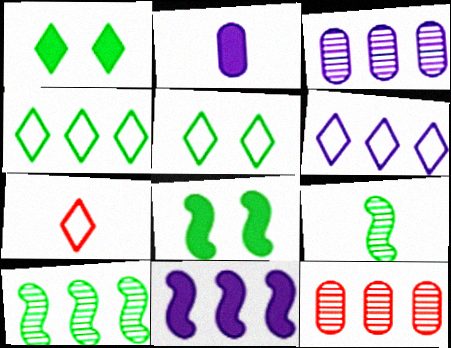[[2, 7, 9], 
[3, 6, 11], 
[3, 7, 8], 
[4, 11, 12], 
[5, 6, 7]]